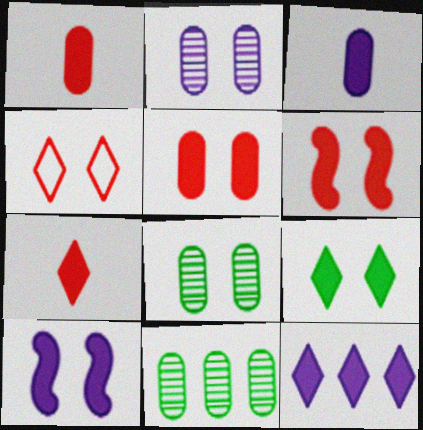[[3, 10, 12], 
[4, 8, 10], 
[5, 9, 10], 
[7, 9, 12]]